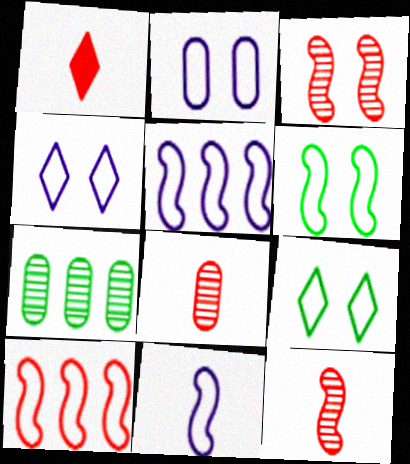[[6, 10, 11]]